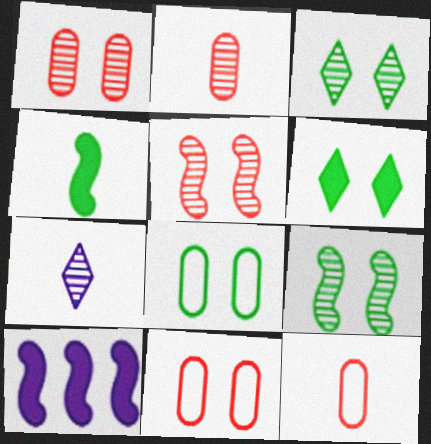[[3, 10, 12], 
[4, 7, 12], 
[6, 8, 9]]